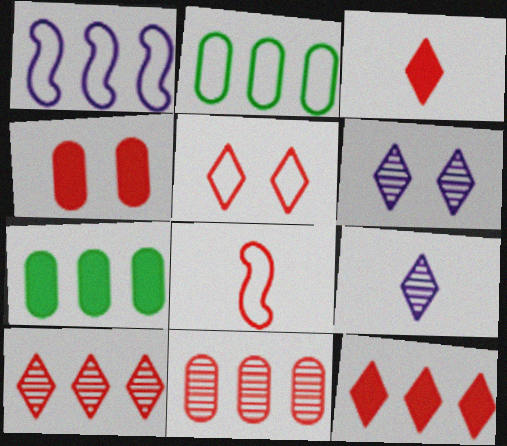[[1, 7, 10], 
[3, 5, 10], 
[4, 8, 10], 
[6, 7, 8]]